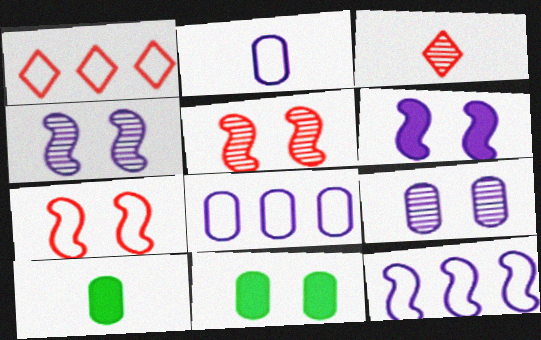[[1, 4, 10], 
[3, 11, 12]]